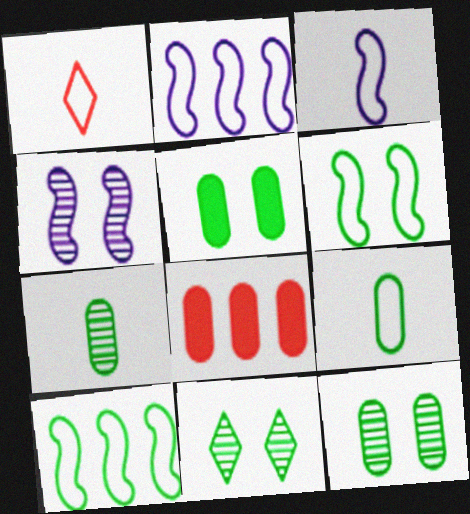[[1, 3, 9], 
[3, 8, 11], 
[5, 6, 11]]